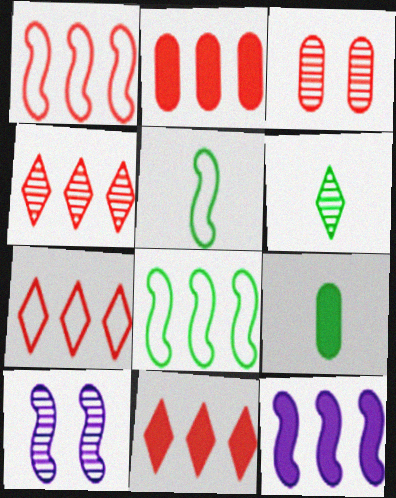[[1, 2, 4], 
[4, 7, 11], 
[5, 6, 9], 
[7, 9, 10]]